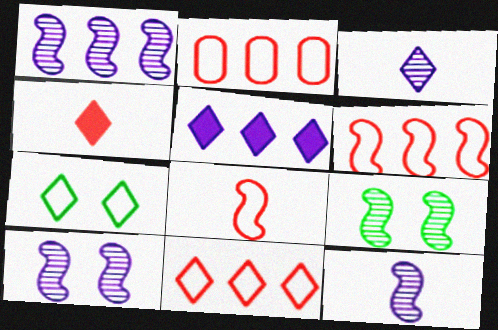[[1, 10, 12], 
[2, 6, 11]]